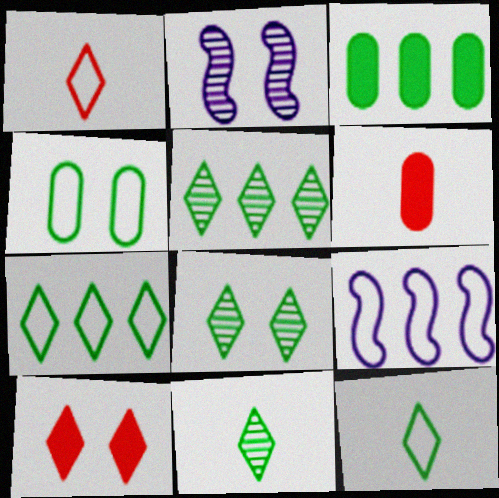[[1, 2, 3], 
[1, 4, 9], 
[2, 4, 10], 
[2, 6, 7], 
[5, 8, 11], 
[6, 8, 9]]